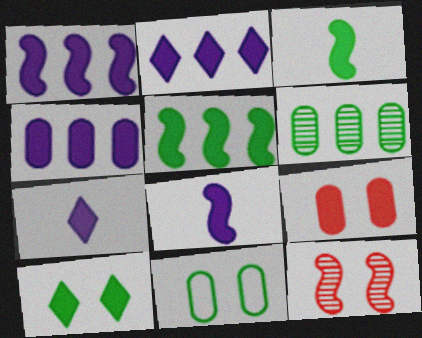[[1, 2, 4], 
[2, 3, 9], 
[5, 7, 9]]